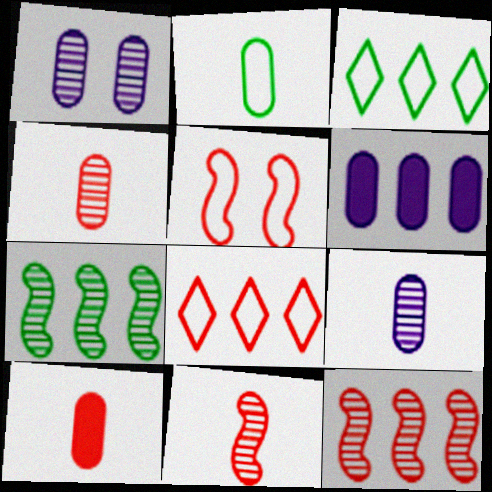[[2, 9, 10], 
[3, 6, 12], 
[6, 7, 8]]